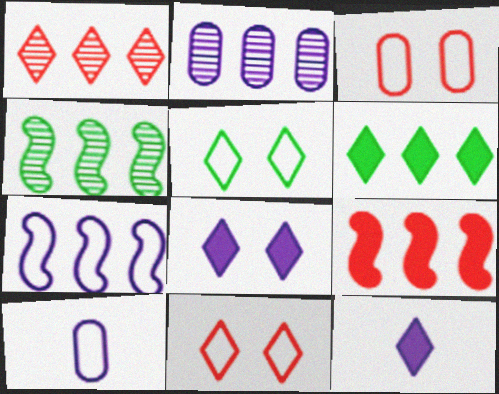[[1, 2, 4], 
[1, 5, 12], 
[3, 4, 12], 
[4, 7, 9]]